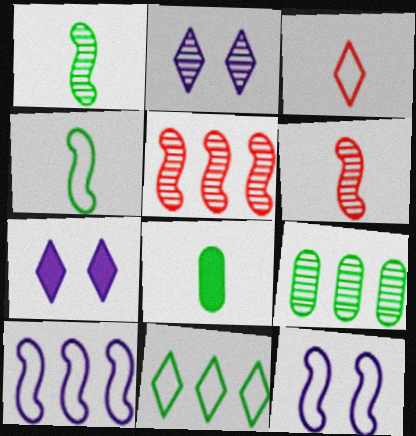[[2, 6, 9]]